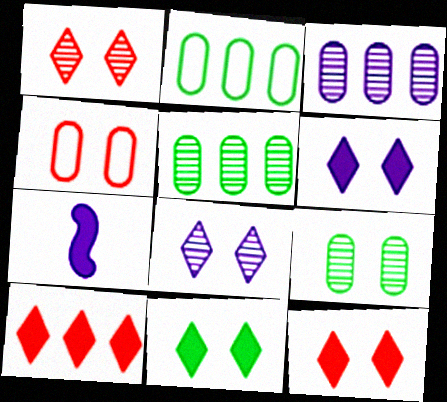[[1, 2, 7], 
[6, 11, 12]]